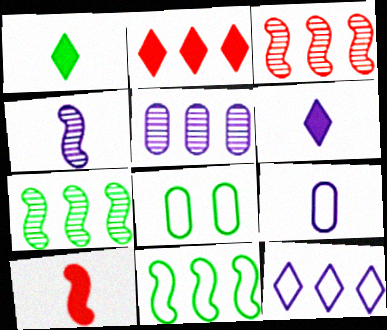[[1, 7, 8], 
[2, 4, 8], 
[2, 5, 11], 
[3, 6, 8], 
[4, 6, 9]]